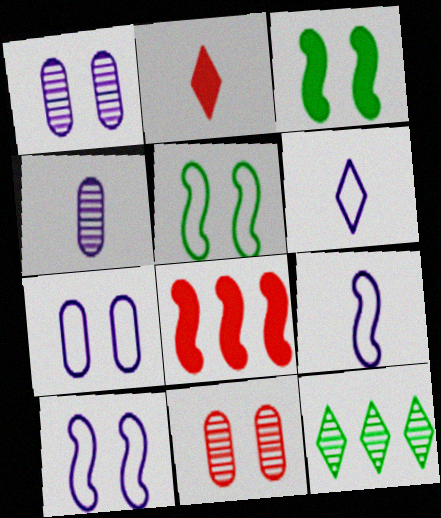[]